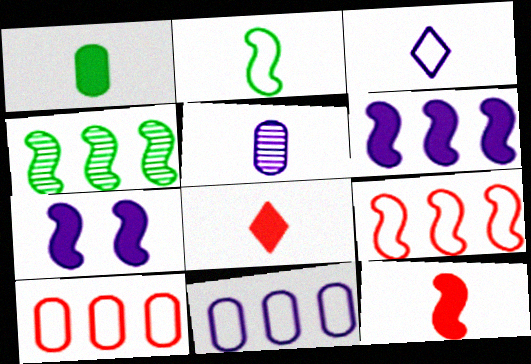[[2, 5, 8], 
[4, 6, 9]]